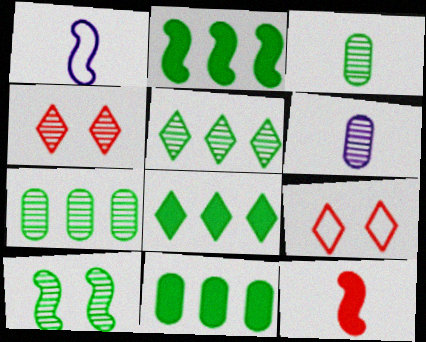[[1, 4, 11], 
[2, 6, 9], 
[2, 8, 11], 
[3, 5, 10]]